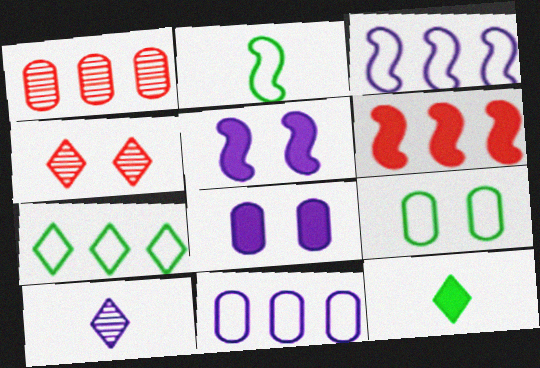[[2, 7, 9], 
[3, 8, 10], 
[4, 5, 9], 
[5, 10, 11], 
[6, 8, 12], 
[6, 9, 10]]